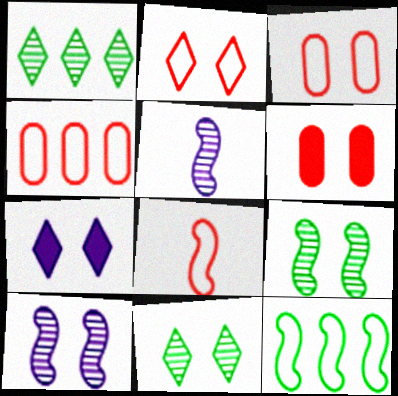[[2, 4, 8], 
[2, 7, 11], 
[3, 7, 9]]